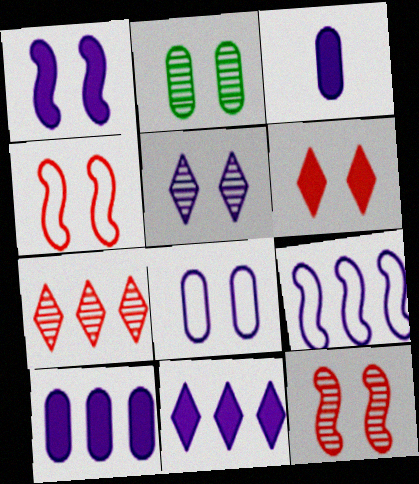[[1, 3, 11], 
[1, 5, 8], 
[2, 5, 12], 
[3, 5, 9]]